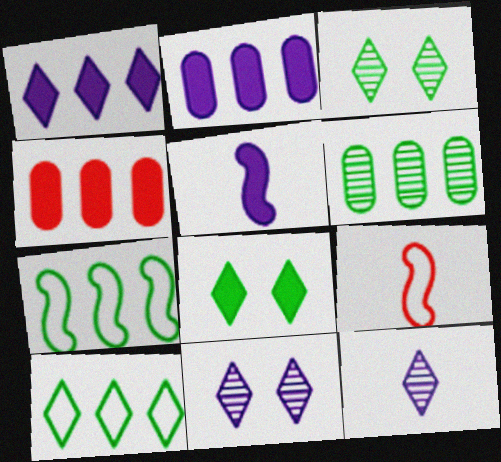[[2, 3, 9], 
[4, 5, 8]]